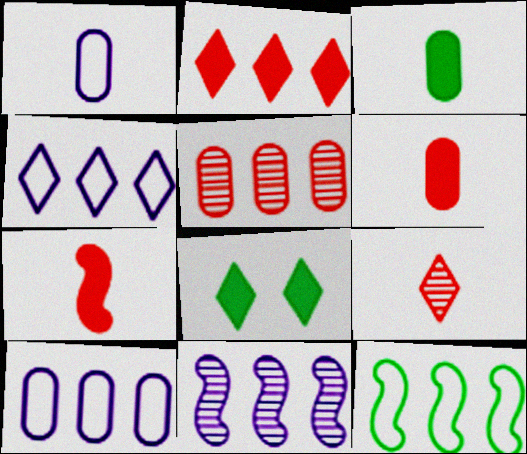[[4, 8, 9]]